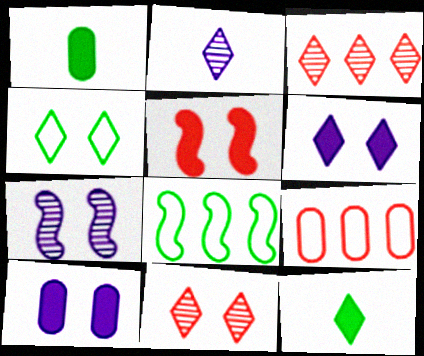[[4, 6, 11], 
[7, 9, 12]]